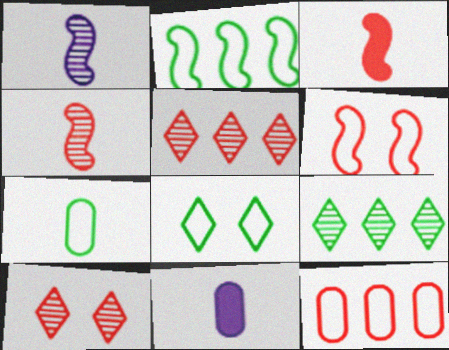[[2, 7, 8], 
[2, 10, 11], 
[3, 10, 12], 
[6, 9, 11]]